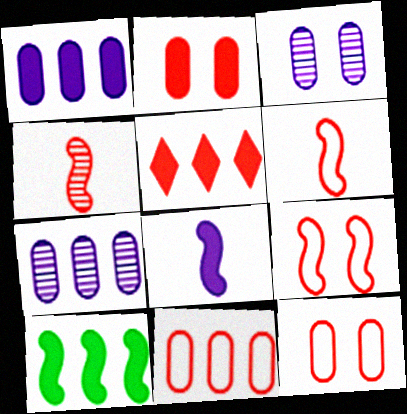[[1, 5, 10], 
[4, 5, 12]]